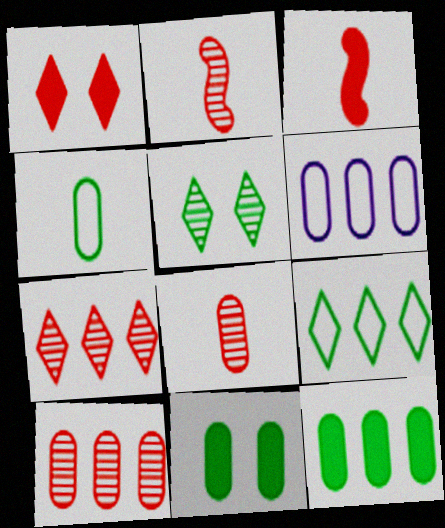[[3, 5, 6], 
[6, 8, 11], 
[6, 10, 12]]